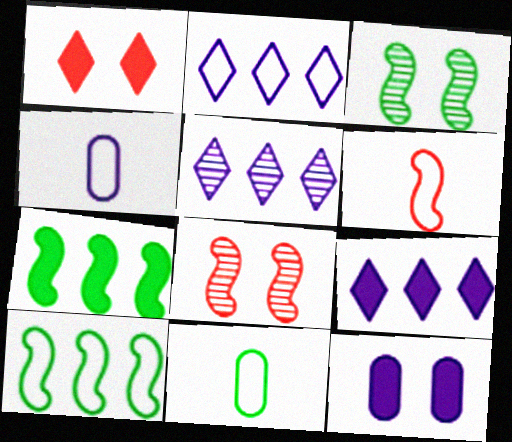[[2, 5, 9], 
[8, 9, 11]]